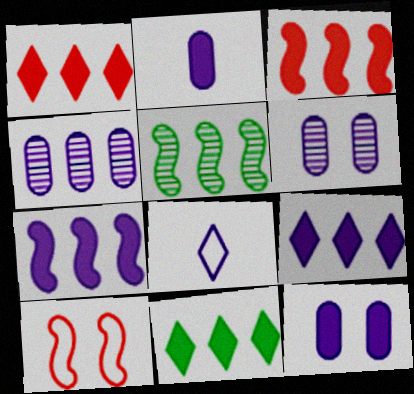[[1, 9, 11], 
[6, 7, 8]]